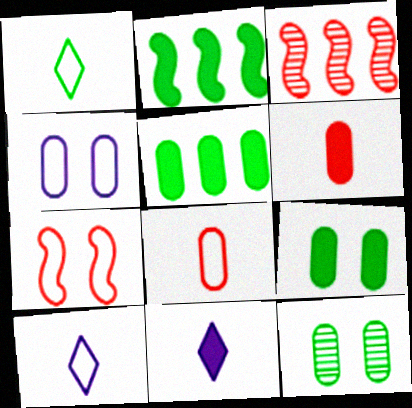[[1, 2, 12], 
[3, 9, 10]]